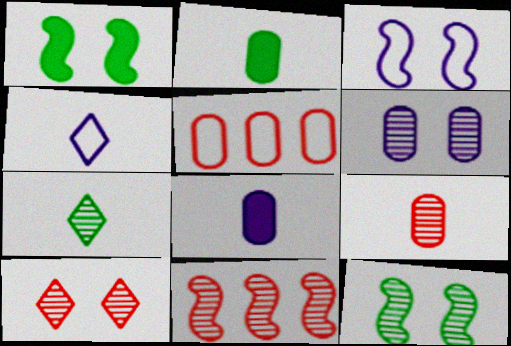[[2, 5, 6], 
[6, 7, 11], 
[6, 10, 12], 
[9, 10, 11]]